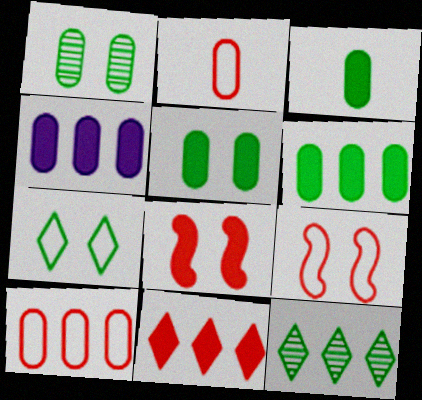[[1, 2, 4], 
[3, 5, 6]]